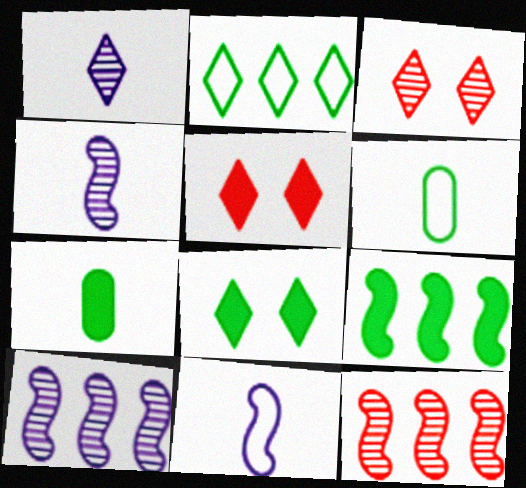[[1, 2, 5], 
[5, 6, 10], 
[7, 8, 9]]